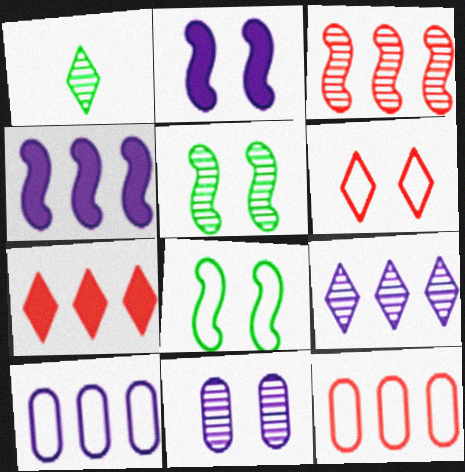[[1, 2, 12], 
[1, 3, 11], 
[3, 7, 12], 
[4, 9, 10]]